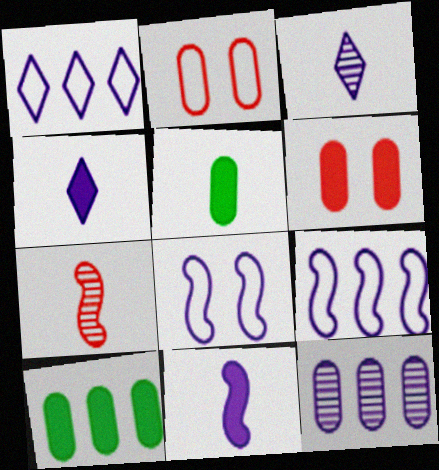[[2, 5, 12], 
[4, 8, 12]]